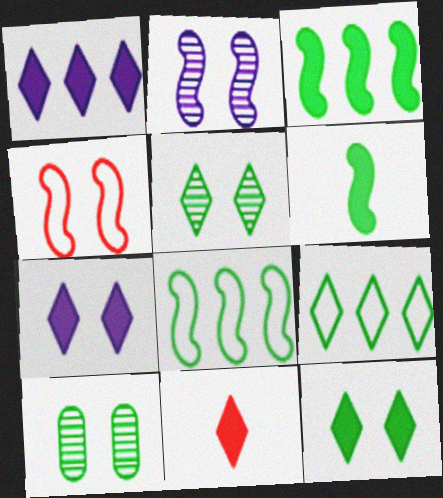[[1, 11, 12], 
[4, 7, 10], 
[6, 9, 10]]